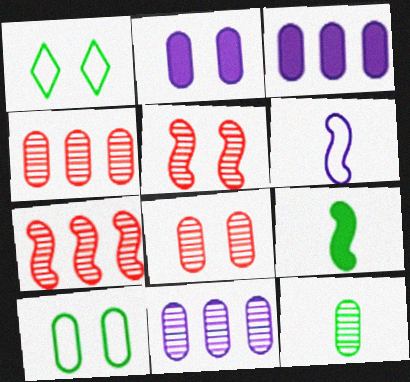[[1, 2, 5], 
[2, 8, 10], 
[8, 11, 12]]